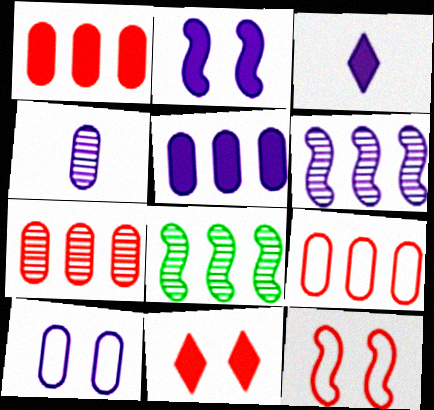[[1, 7, 9], 
[2, 3, 5], 
[3, 6, 10], 
[4, 5, 10]]